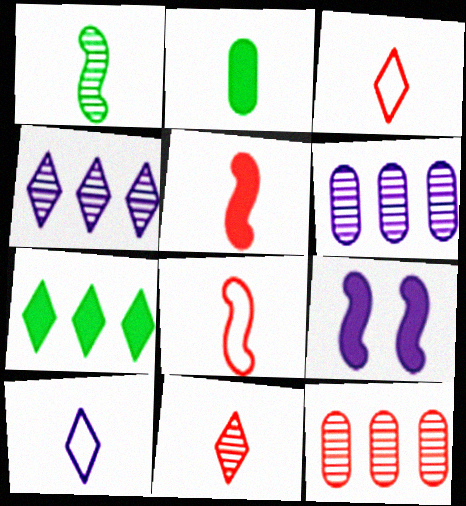[[6, 9, 10]]